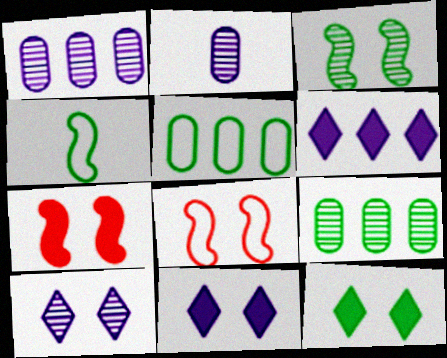[[4, 9, 12]]